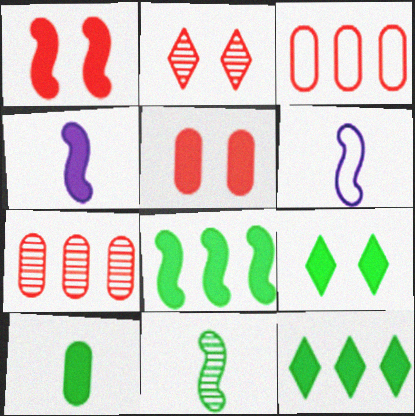[[1, 4, 8], 
[4, 5, 12], 
[6, 7, 9], 
[8, 9, 10]]